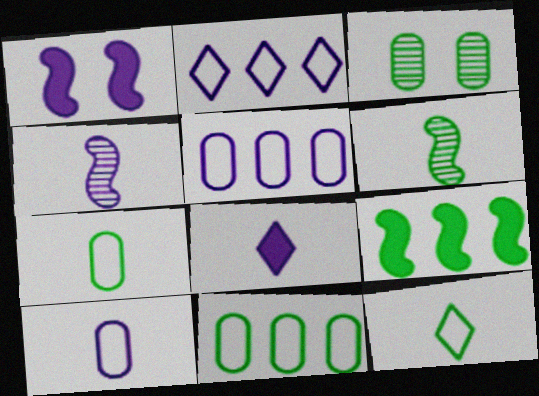[[3, 9, 12], 
[4, 8, 10]]